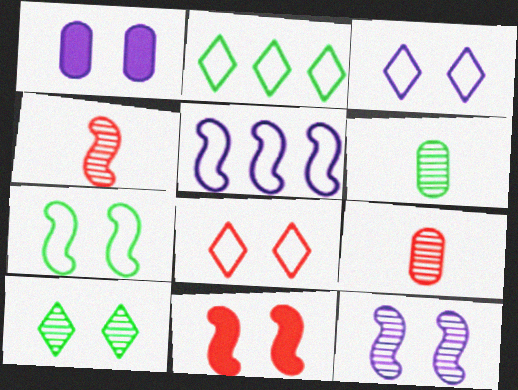[[1, 2, 4], 
[1, 3, 12], 
[7, 11, 12]]